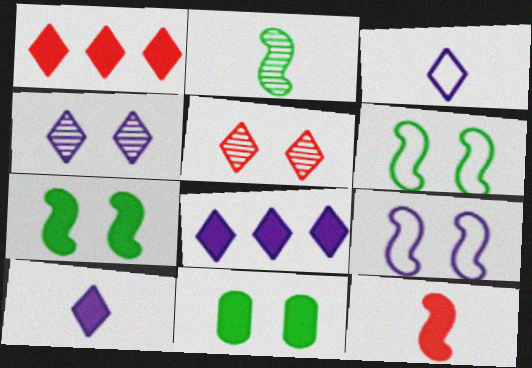[[3, 4, 8], 
[5, 9, 11], 
[8, 11, 12]]